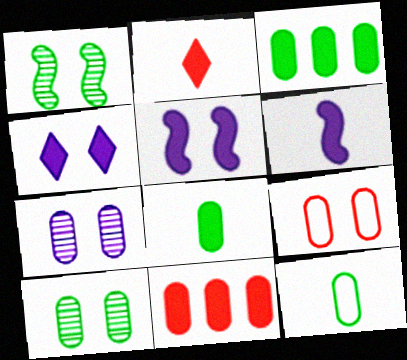[[1, 4, 9], 
[2, 3, 5], 
[2, 6, 8], 
[3, 10, 12], 
[7, 11, 12]]